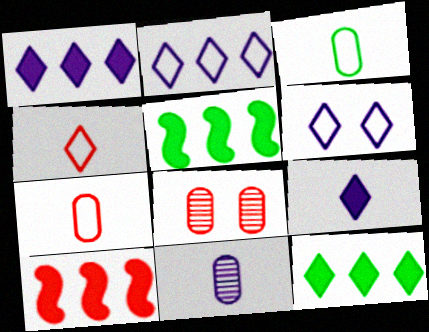[[4, 8, 10]]